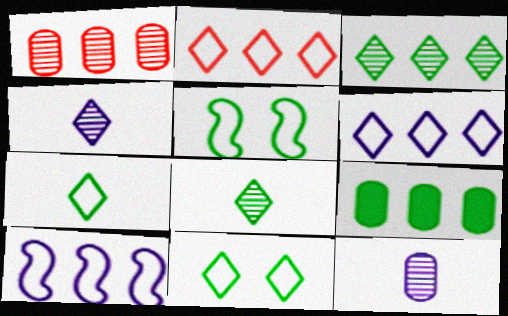[[5, 8, 9]]